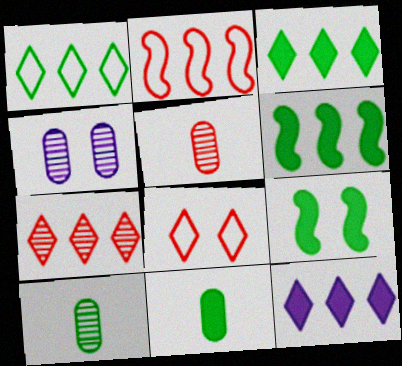[[1, 7, 12], 
[1, 9, 10], 
[3, 9, 11], 
[4, 8, 9]]